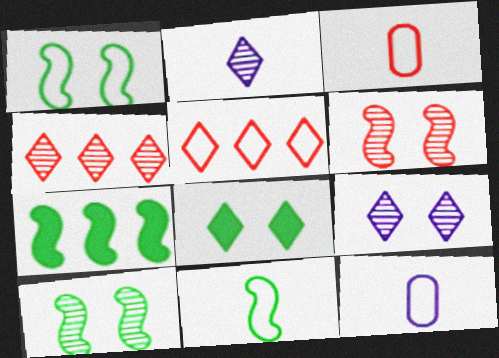[[1, 5, 12], 
[2, 5, 8], 
[3, 7, 9], 
[7, 10, 11]]